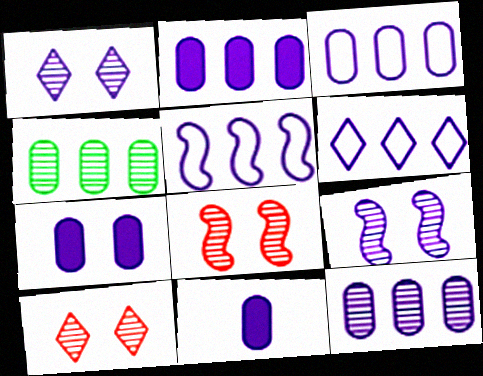[[1, 5, 11], 
[2, 3, 12], 
[2, 7, 11], 
[3, 5, 6], 
[6, 9, 11]]